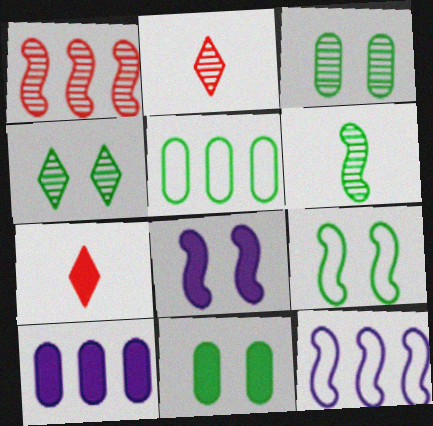[[2, 5, 8], 
[2, 9, 10], 
[2, 11, 12], 
[3, 7, 12], 
[4, 9, 11]]